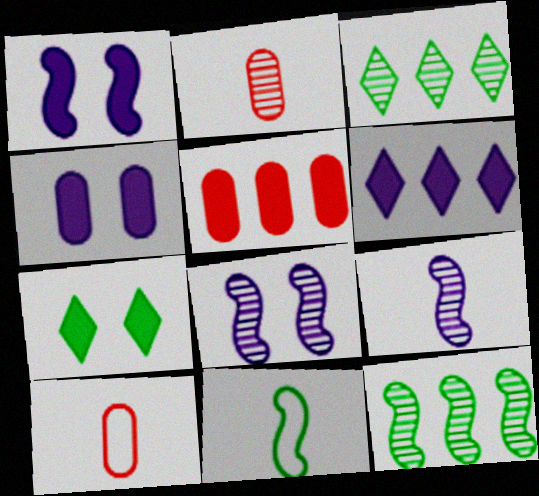[[1, 3, 10], 
[2, 3, 8]]